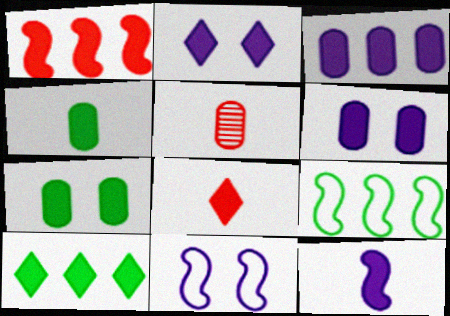[[1, 2, 4], 
[1, 3, 10], 
[2, 3, 12], 
[2, 5, 9], 
[2, 8, 10], 
[4, 8, 12], 
[5, 10, 11]]